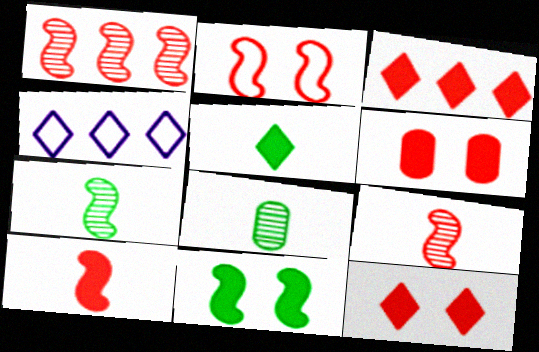[[1, 2, 10], 
[3, 6, 10], 
[4, 6, 7]]